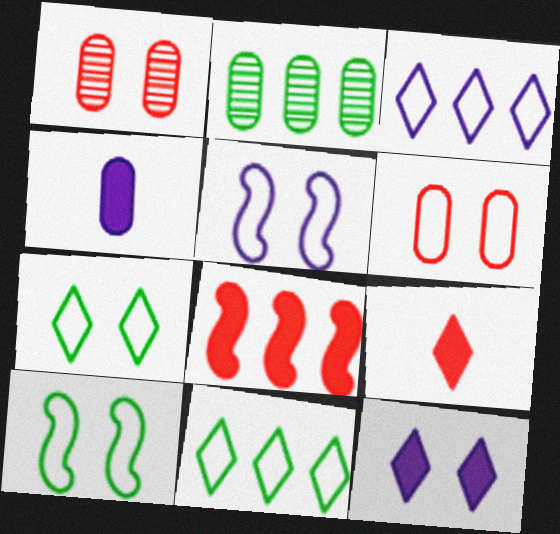[[1, 10, 12], 
[2, 3, 8], 
[2, 4, 6], 
[2, 5, 9], 
[5, 6, 7]]